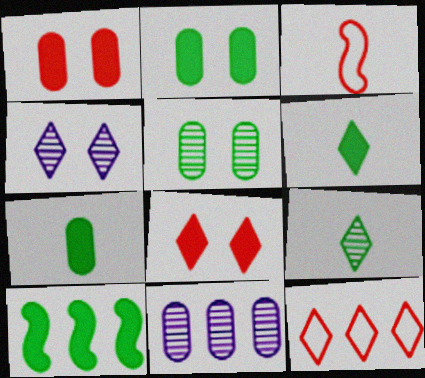[[2, 6, 10], 
[4, 6, 12], 
[10, 11, 12]]